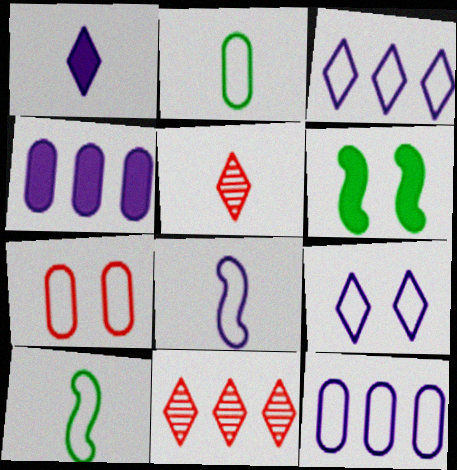[[2, 7, 12], 
[3, 7, 10], 
[5, 6, 12], 
[8, 9, 12]]